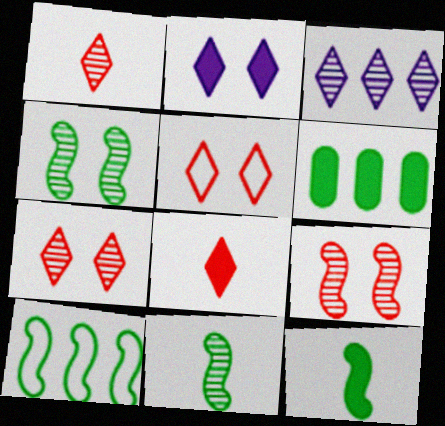[[4, 10, 12]]